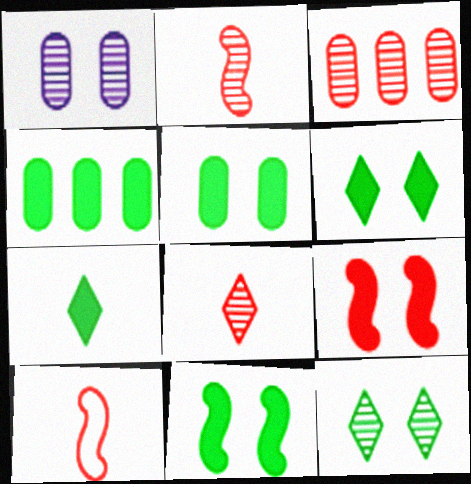[[4, 7, 11], 
[5, 6, 11]]